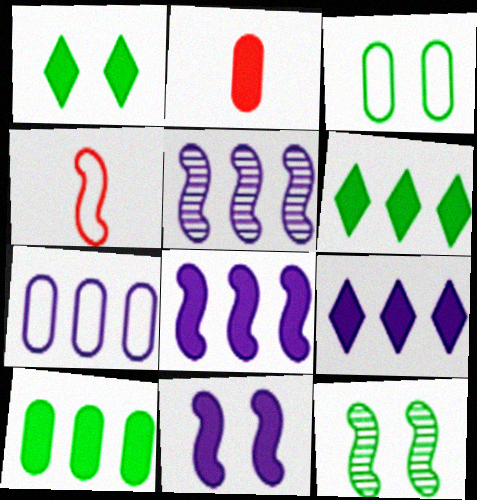[[1, 2, 8], 
[1, 3, 12], 
[2, 6, 11], 
[4, 8, 12], 
[5, 7, 9]]